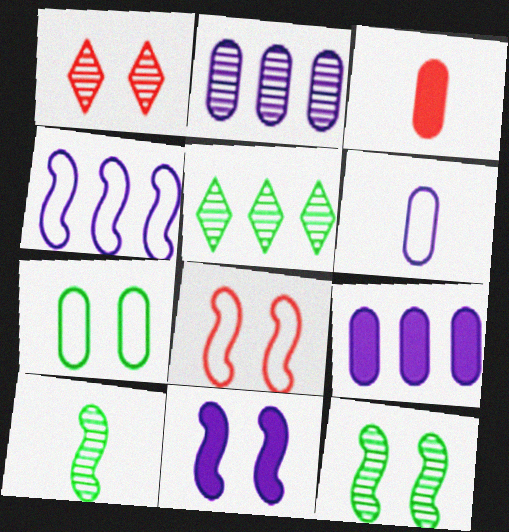[[1, 2, 10], 
[1, 7, 11], 
[2, 3, 7], 
[8, 11, 12]]